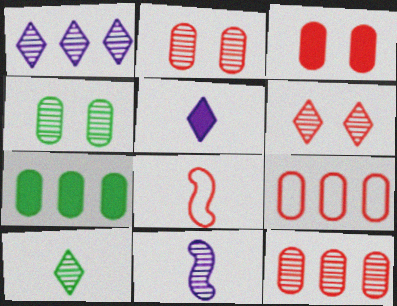[[1, 6, 10]]